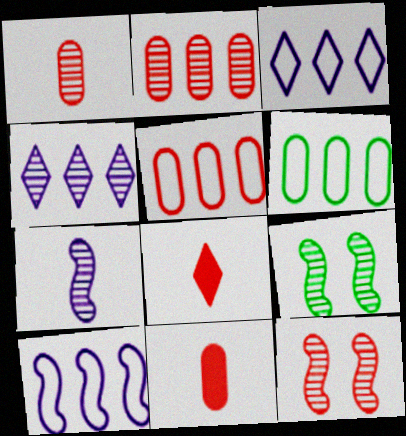[[1, 4, 9], 
[3, 9, 11], 
[5, 8, 12]]